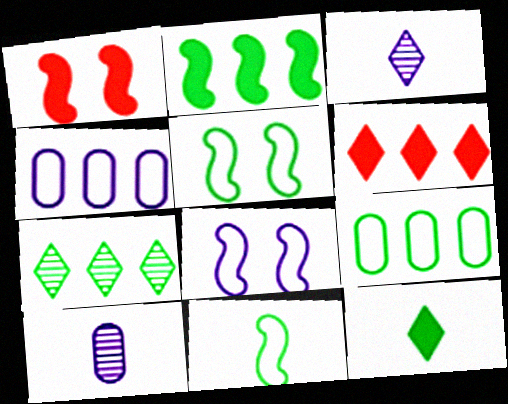[[1, 3, 9], 
[2, 7, 9], 
[5, 6, 10]]